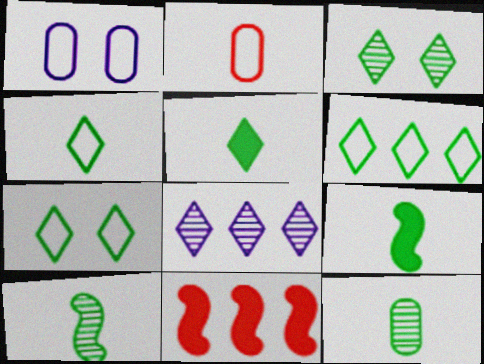[[3, 5, 6], 
[4, 6, 7], 
[4, 9, 12]]